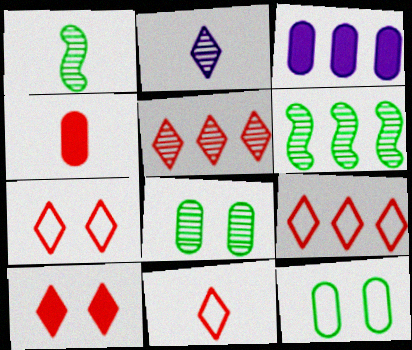[[1, 3, 7], 
[3, 6, 9], 
[5, 10, 11], 
[7, 9, 11]]